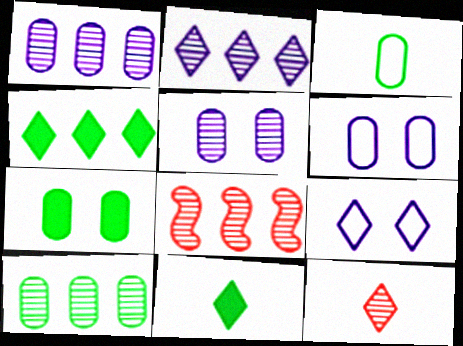[[2, 8, 10], 
[3, 7, 10], 
[4, 9, 12], 
[6, 8, 11]]